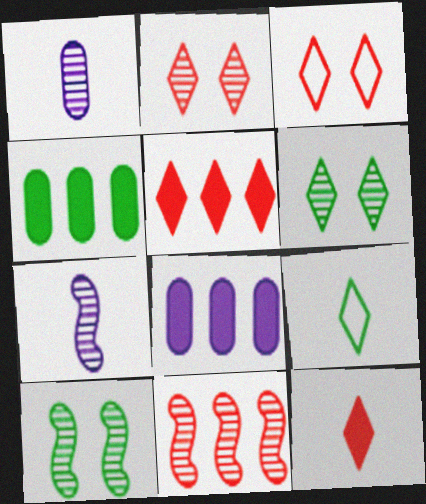[[1, 6, 11], 
[3, 4, 7], 
[4, 9, 10], 
[7, 10, 11]]